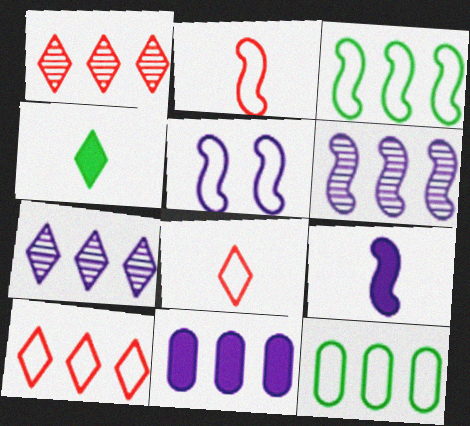[[1, 3, 11], 
[2, 3, 5], 
[5, 6, 9], 
[5, 8, 12]]